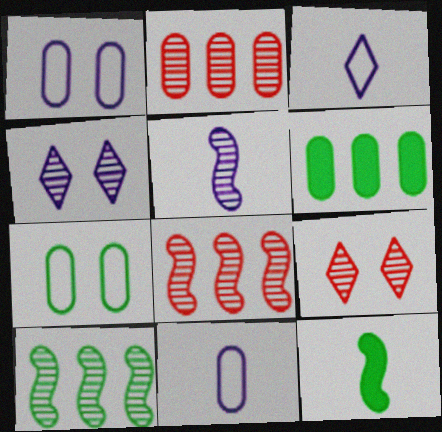[]